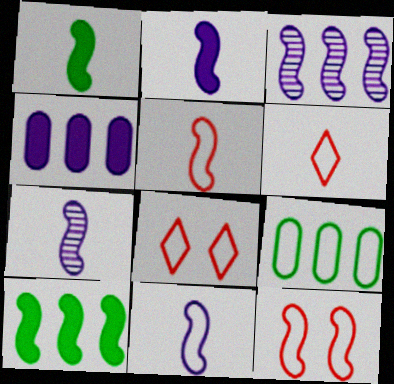[[1, 3, 12], 
[1, 5, 7], 
[2, 7, 11], 
[7, 10, 12], 
[8, 9, 11]]